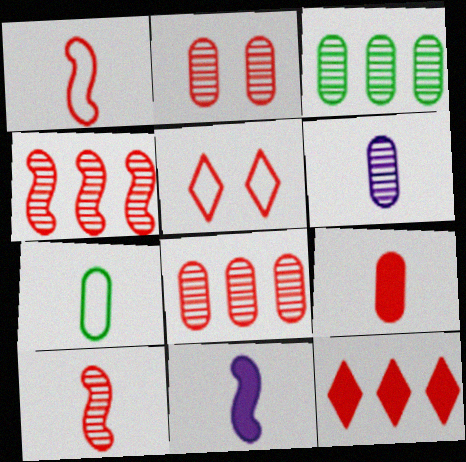[[1, 2, 12], 
[2, 3, 6], 
[3, 5, 11], 
[4, 5, 9], 
[6, 7, 9]]